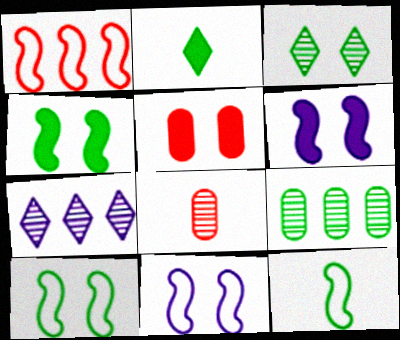[[1, 11, 12], 
[2, 9, 10], 
[3, 5, 11], 
[5, 7, 12]]